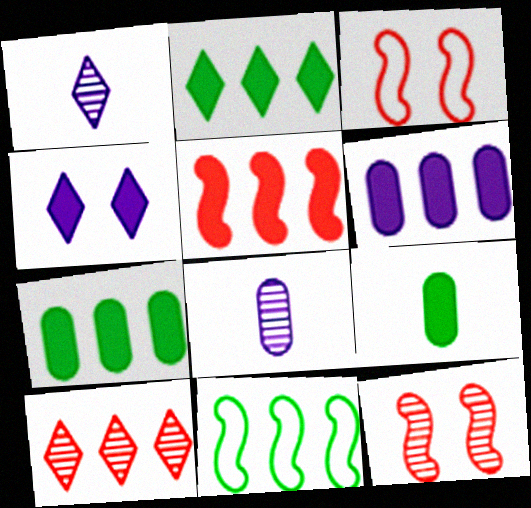[[1, 3, 7], 
[2, 3, 8], 
[2, 5, 6], 
[4, 5, 9], 
[6, 10, 11]]